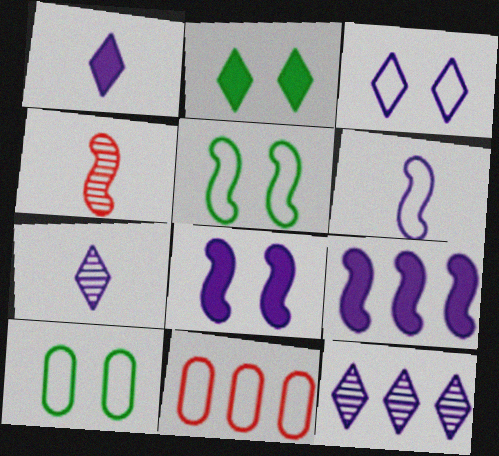[[1, 3, 12], 
[4, 5, 9]]